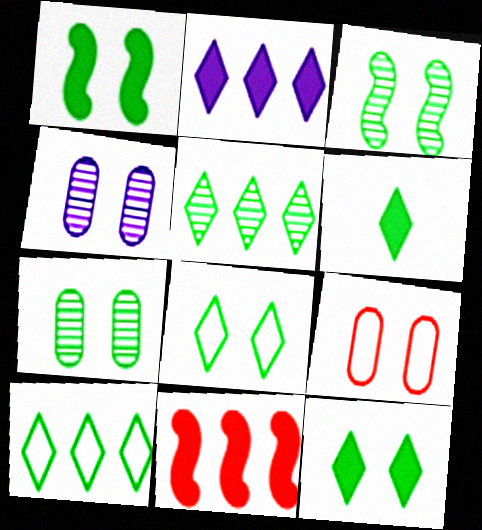[[1, 7, 8], 
[5, 6, 8]]